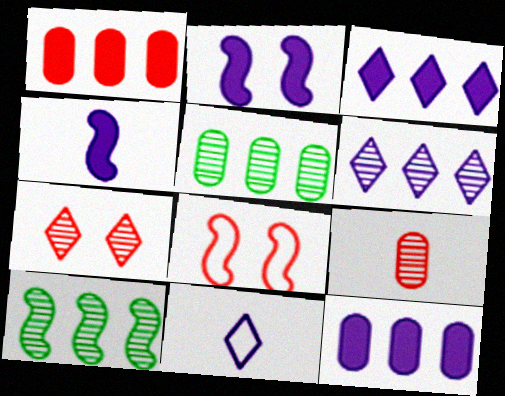[[4, 8, 10]]